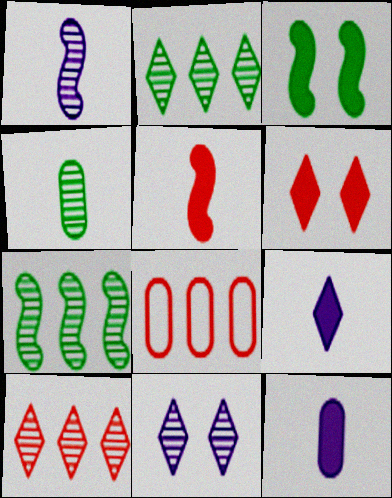[]